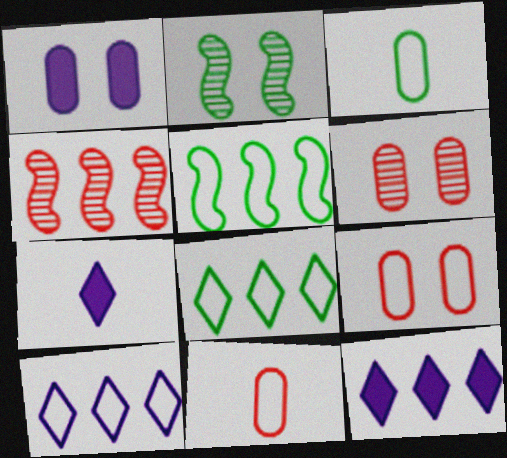[[2, 11, 12], 
[5, 6, 7]]